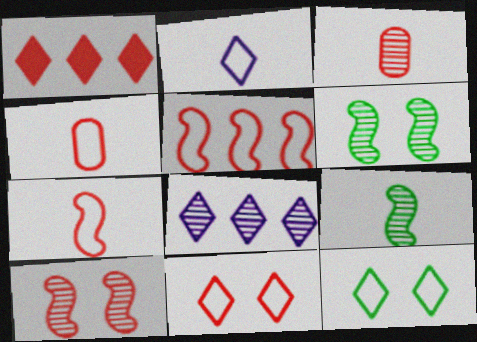[[1, 4, 10], 
[3, 6, 8], 
[4, 5, 11]]